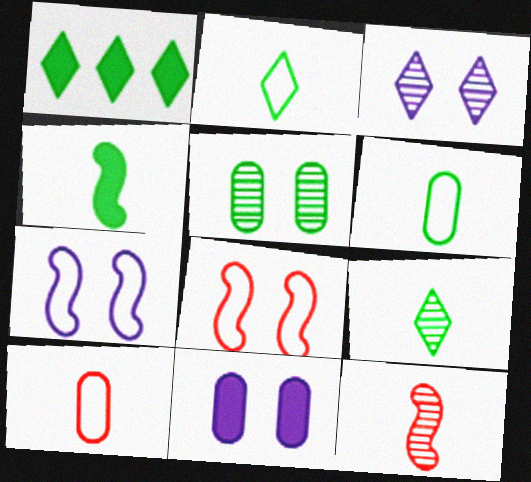[[3, 7, 11], 
[4, 6, 9]]